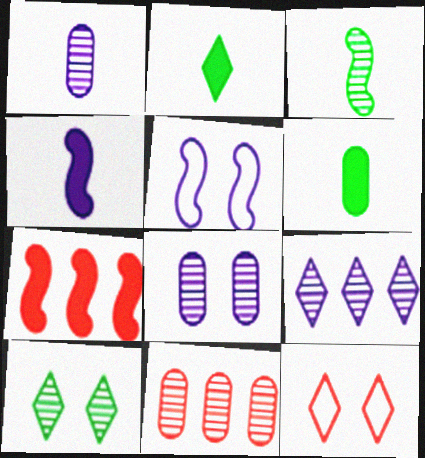[[2, 5, 11], 
[2, 9, 12], 
[3, 5, 7]]